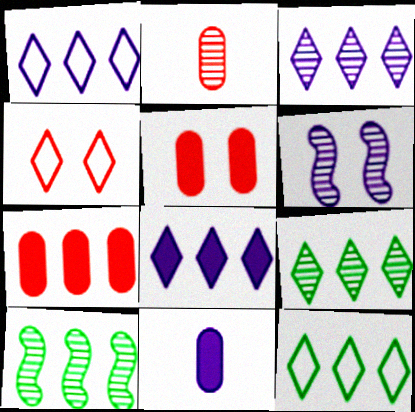[[1, 3, 8], 
[1, 6, 11], 
[1, 7, 10], 
[2, 6, 9], 
[4, 10, 11]]